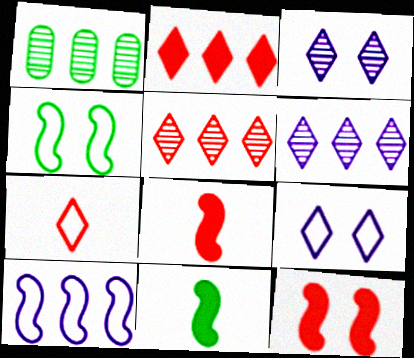[[1, 2, 10], 
[1, 8, 9]]